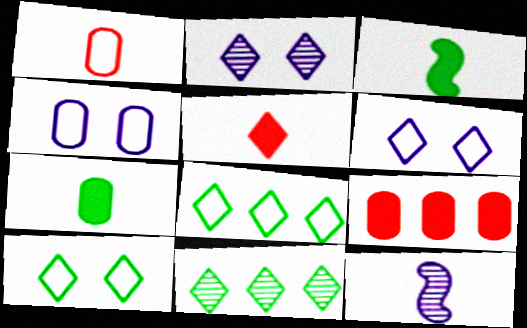[[2, 5, 8], 
[5, 6, 11], 
[9, 10, 12]]